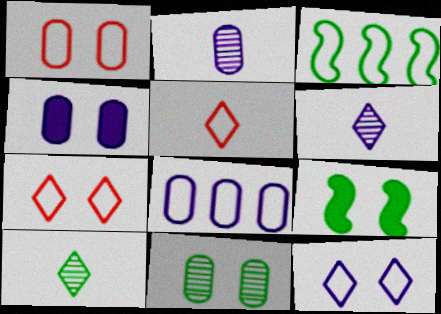[[1, 4, 11], 
[2, 4, 8]]